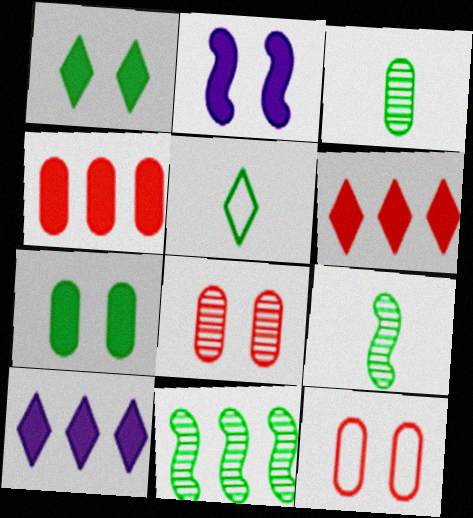[[5, 7, 11], 
[9, 10, 12]]